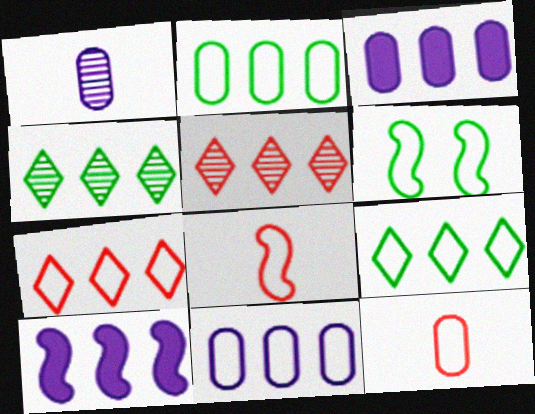[[2, 5, 10]]